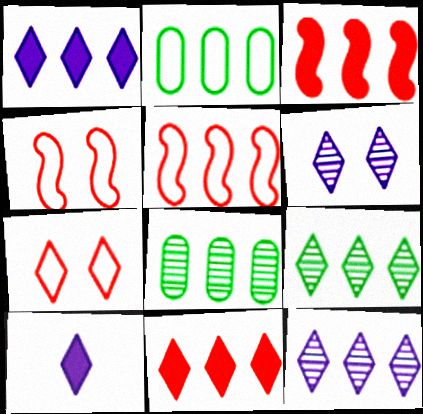[[1, 5, 8], 
[2, 3, 12], 
[4, 8, 10], 
[7, 9, 10]]